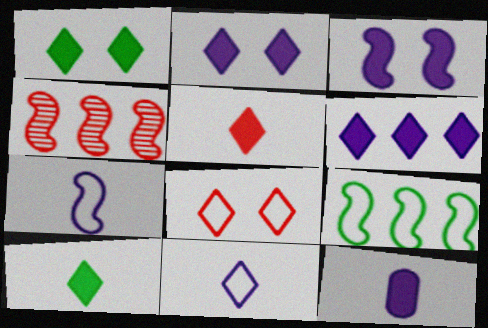[[1, 5, 6], 
[3, 6, 12]]